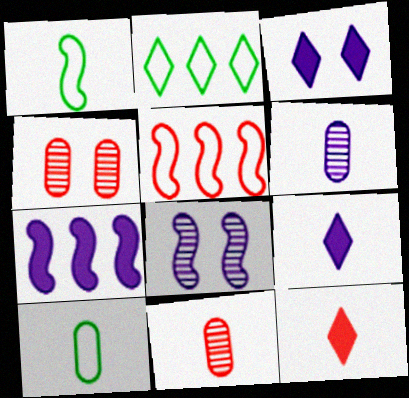[[1, 6, 12], 
[1, 9, 11], 
[4, 5, 12]]